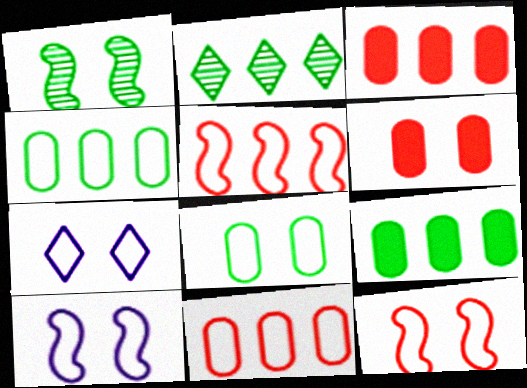[[1, 6, 7], 
[7, 8, 12]]